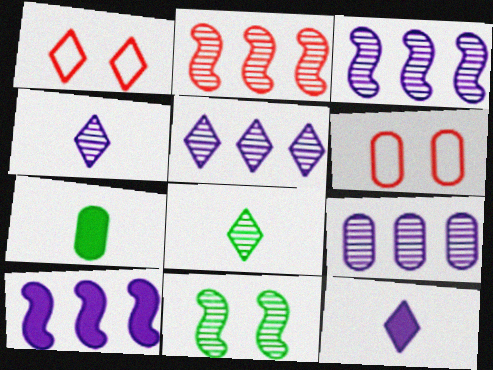[[1, 3, 7], 
[3, 5, 9], 
[6, 7, 9], 
[6, 8, 10]]